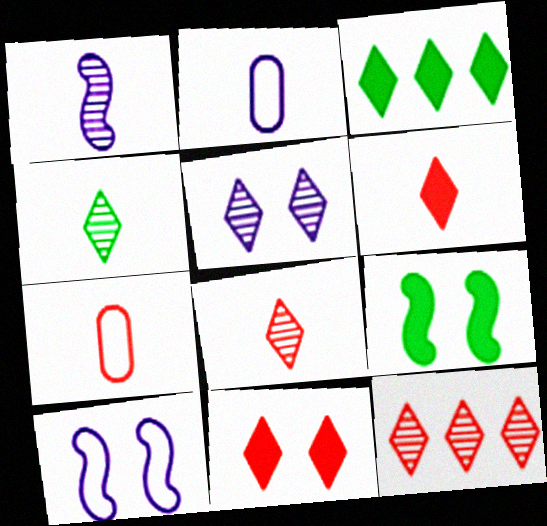[[2, 9, 12], 
[4, 5, 12]]